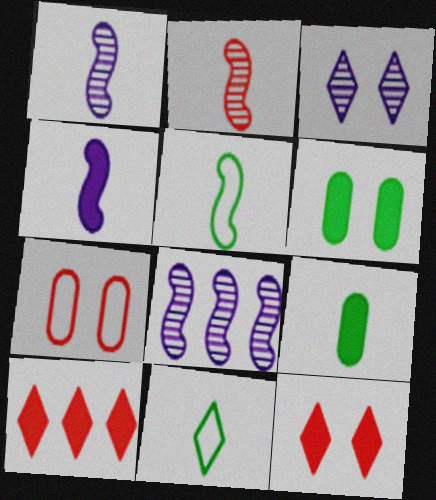[[2, 4, 5], 
[2, 7, 10], 
[3, 10, 11], 
[4, 6, 10]]